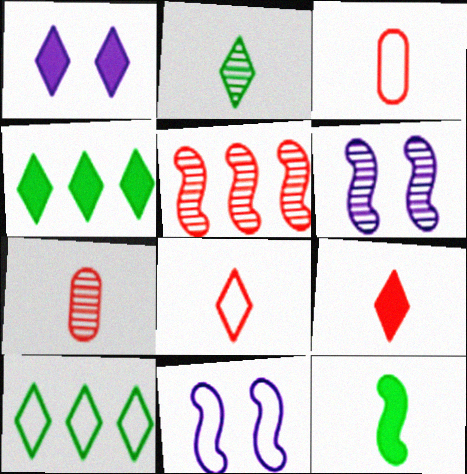[[1, 4, 9], 
[3, 4, 6], 
[3, 10, 11], 
[4, 7, 11], 
[5, 11, 12]]